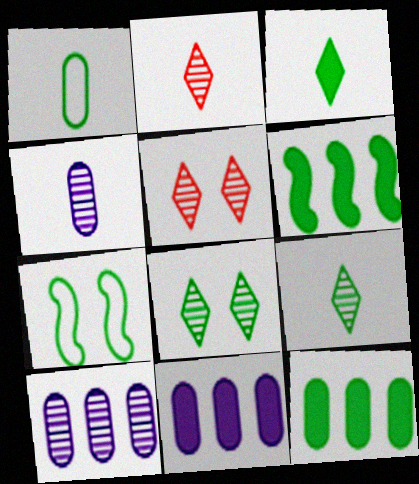[[1, 6, 8], 
[2, 7, 11], 
[7, 9, 12]]